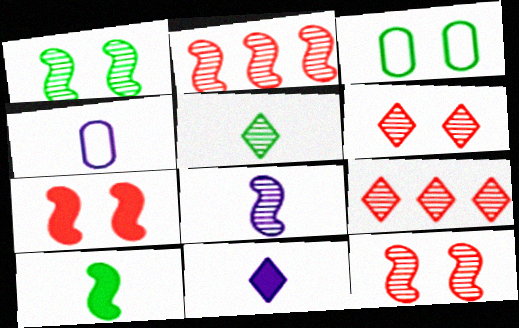[[1, 2, 8], 
[2, 3, 11], 
[4, 8, 11]]